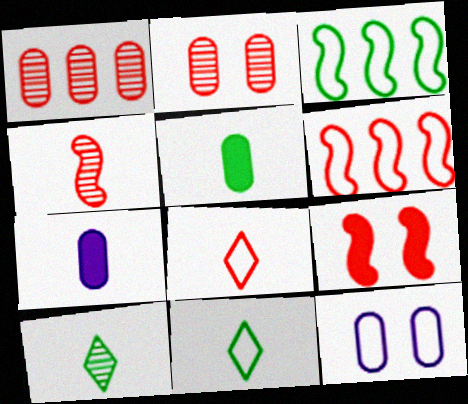[[1, 5, 12], 
[1, 8, 9], 
[3, 8, 12], 
[4, 6, 9], 
[4, 7, 11], 
[6, 11, 12]]